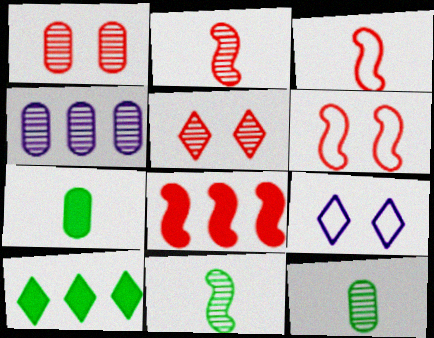[[1, 4, 12], 
[2, 6, 8], 
[4, 5, 11], 
[8, 9, 12]]